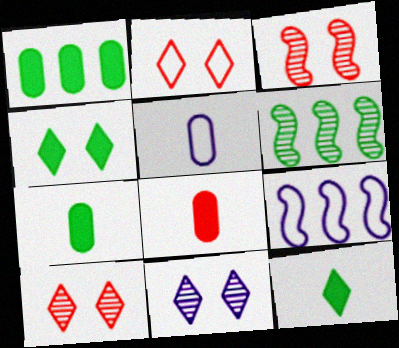[[2, 4, 11], 
[7, 9, 10]]